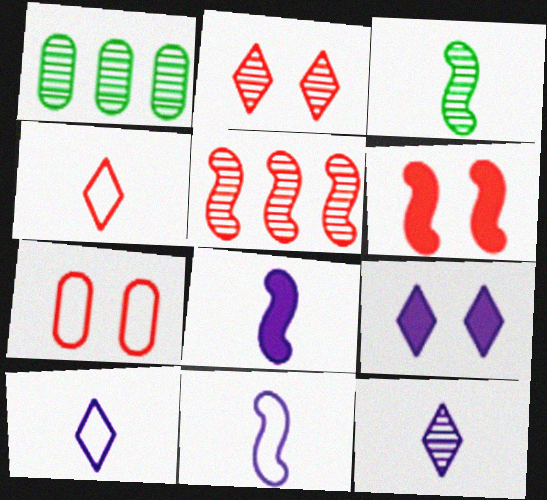[[1, 6, 10], 
[2, 6, 7]]